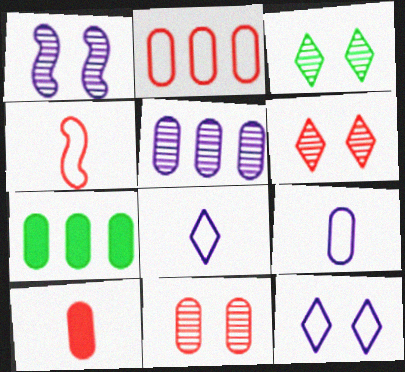[[1, 3, 11], 
[2, 5, 7], 
[2, 10, 11], 
[7, 9, 11]]